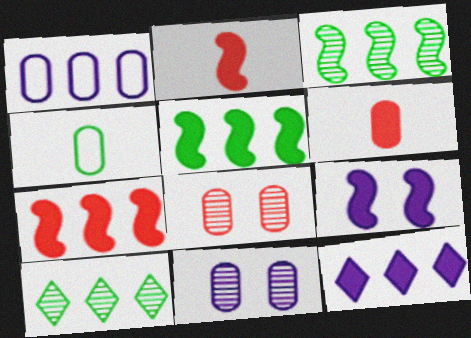[[1, 7, 10], 
[2, 5, 9]]